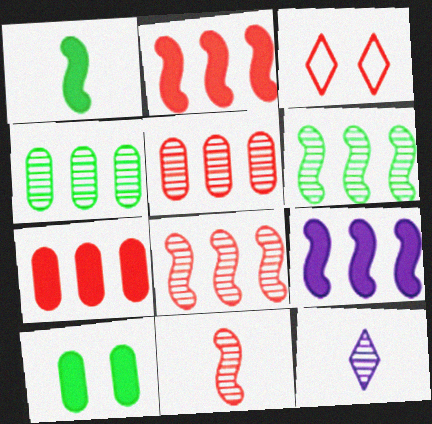[[3, 7, 11]]